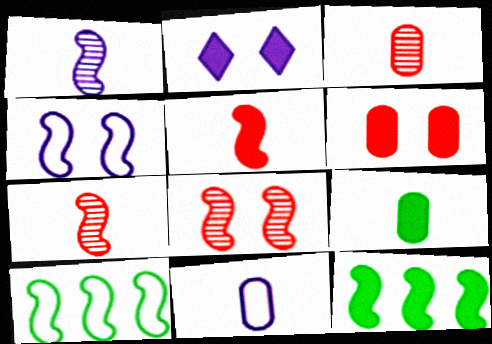[[2, 3, 10], 
[3, 9, 11], 
[4, 7, 12]]